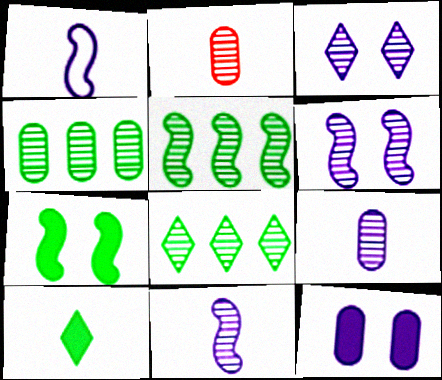[[1, 2, 10], 
[2, 3, 5], 
[2, 6, 8], 
[4, 5, 8]]